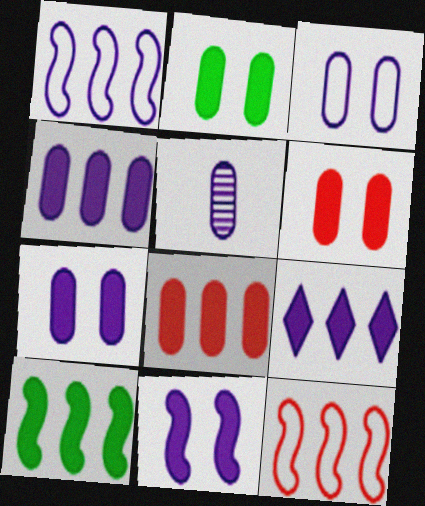[[2, 6, 7], 
[3, 4, 5], 
[8, 9, 10]]